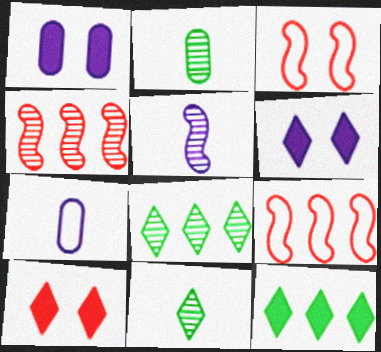[[1, 9, 11], 
[2, 6, 9]]